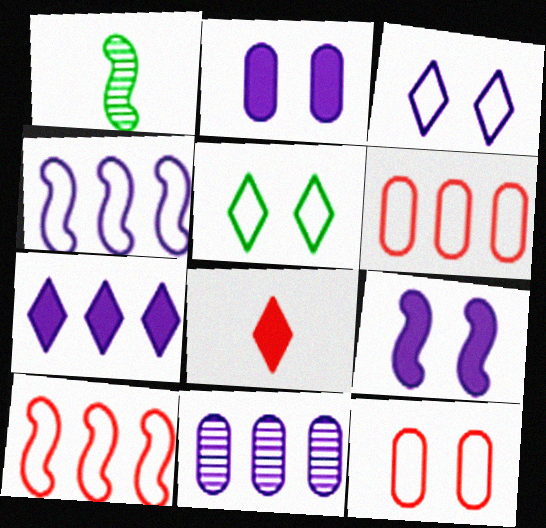[[1, 7, 12], 
[1, 9, 10], 
[4, 7, 11]]